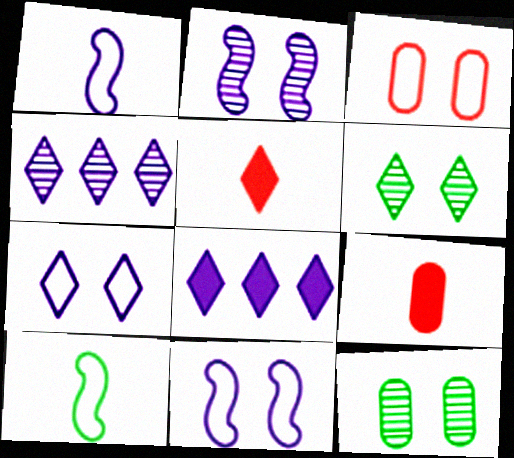[]